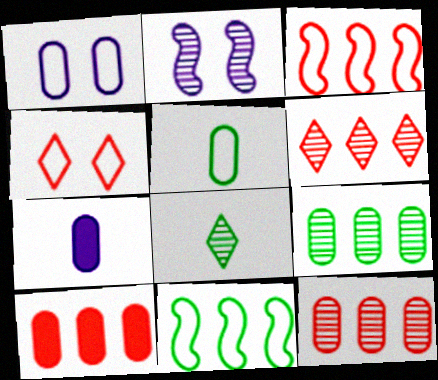[[2, 8, 12], 
[3, 6, 10]]